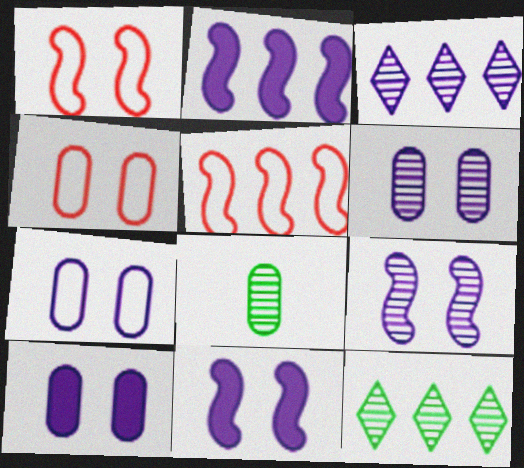[[6, 7, 10]]